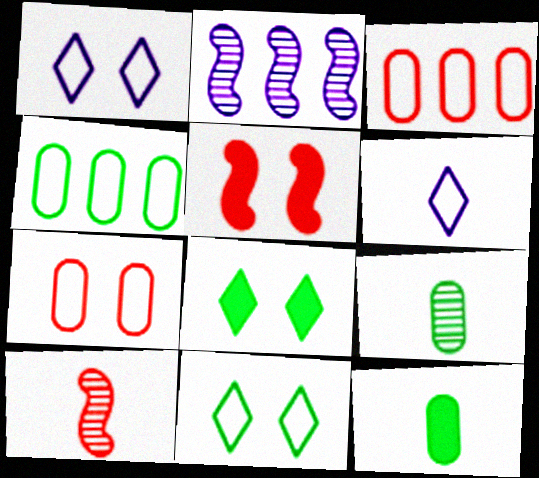[[6, 10, 12]]